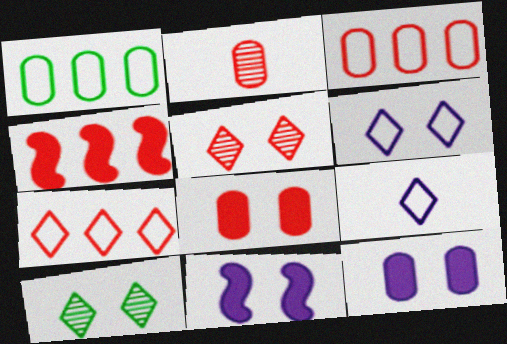[[1, 2, 12], 
[2, 3, 8]]